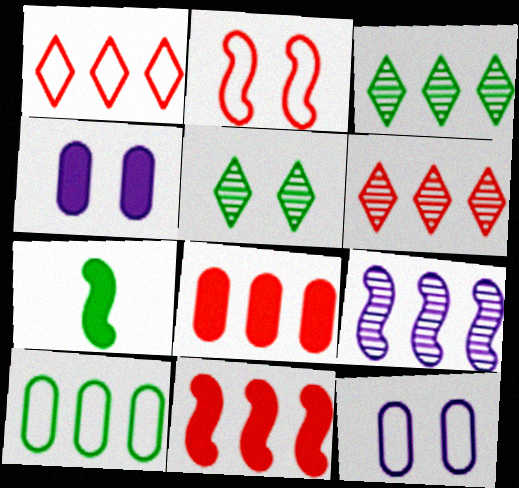[[2, 4, 5], 
[2, 7, 9], 
[5, 7, 10], 
[6, 7, 12]]